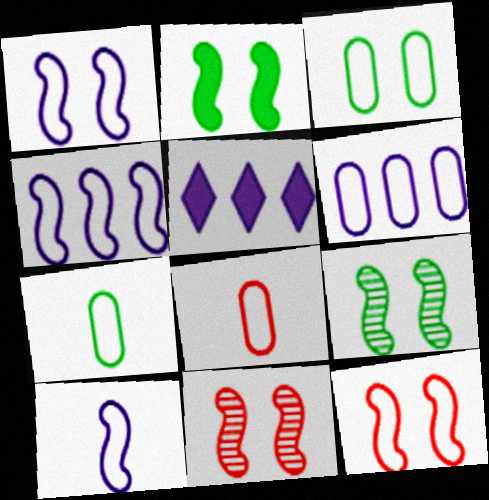[[1, 2, 11], 
[1, 4, 10], 
[3, 6, 8], 
[5, 7, 11], 
[5, 8, 9]]